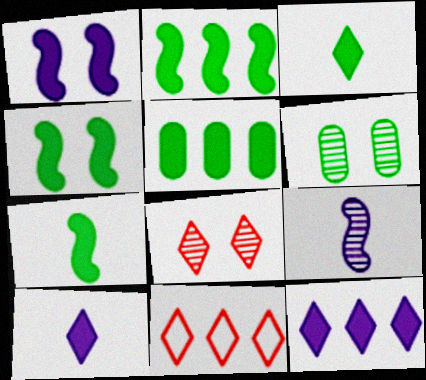[[2, 4, 7], 
[3, 4, 5]]